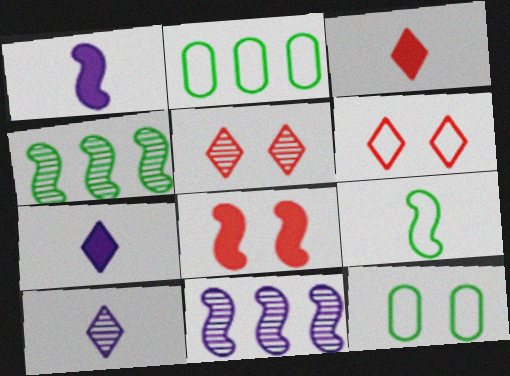[[1, 2, 5], 
[2, 8, 10], 
[3, 11, 12], 
[8, 9, 11]]